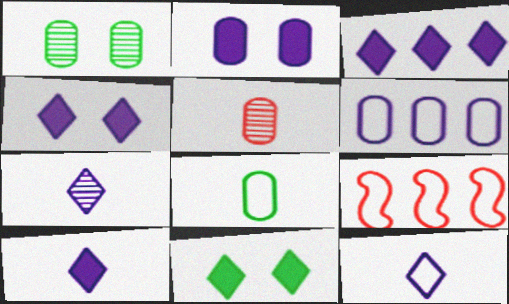[[1, 9, 10], 
[3, 4, 10], 
[7, 10, 12]]